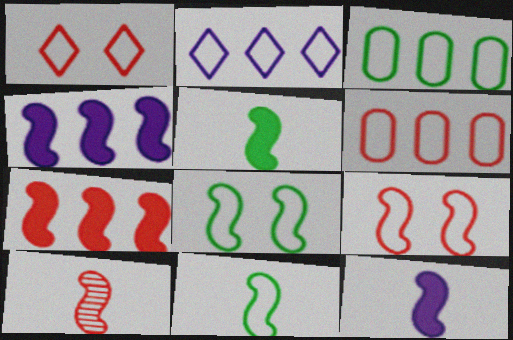[[4, 8, 10], 
[7, 9, 10], 
[10, 11, 12]]